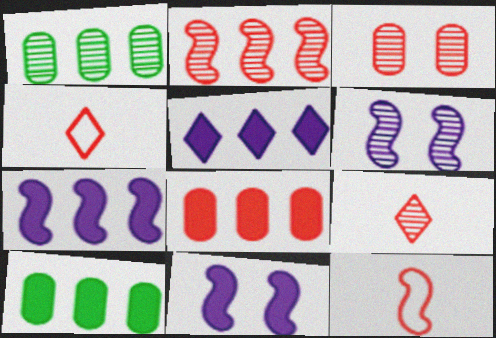[[1, 4, 11], 
[1, 6, 9], 
[2, 3, 9], 
[4, 6, 10]]